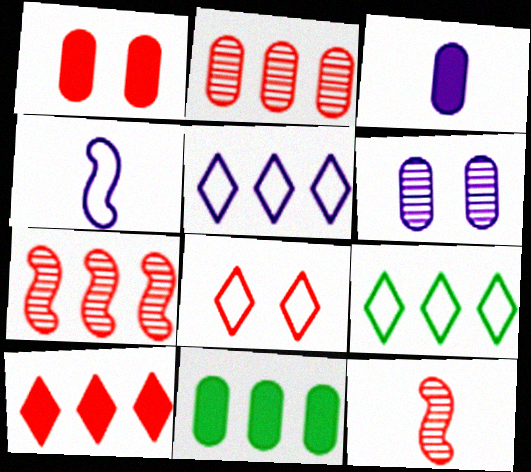[[1, 3, 11], 
[5, 7, 11]]